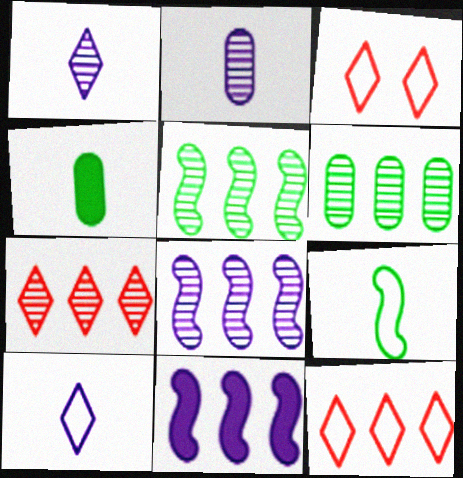[[3, 4, 8], 
[6, 7, 8], 
[6, 11, 12]]